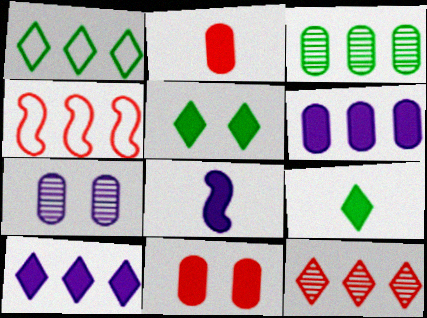[[1, 10, 12], 
[2, 8, 9], 
[3, 4, 10], 
[4, 7, 9]]